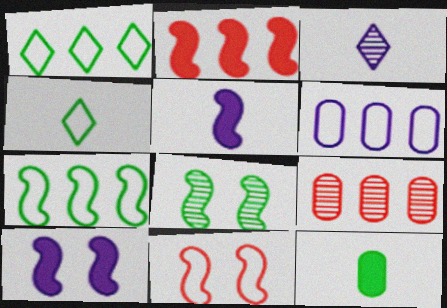[[1, 8, 12], 
[3, 6, 10], 
[3, 8, 9], 
[4, 6, 11], 
[4, 9, 10], 
[8, 10, 11]]